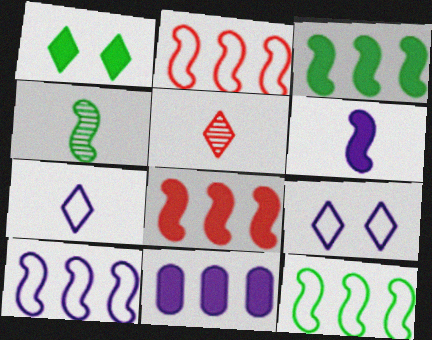[[2, 10, 12]]